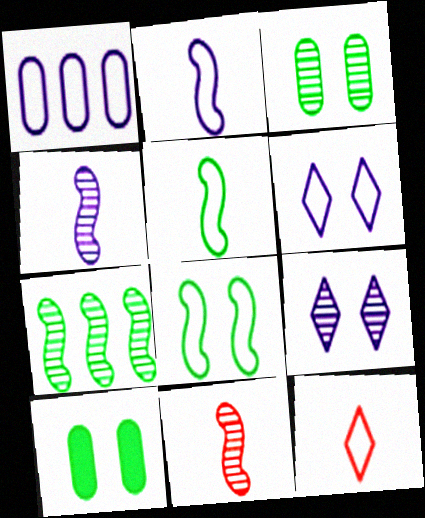[[1, 2, 6], 
[1, 8, 12]]